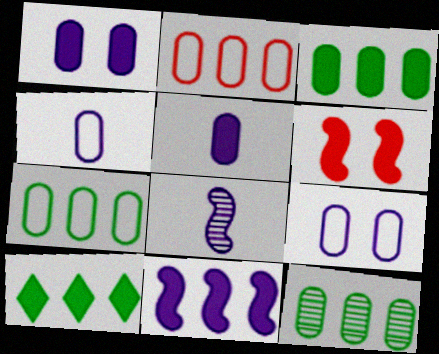[[3, 7, 12], 
[5, 6, 10]]